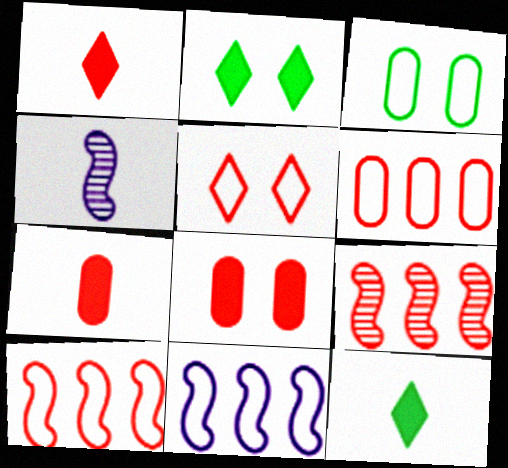[[2, 4, 6], 
[5, 7, 9]]